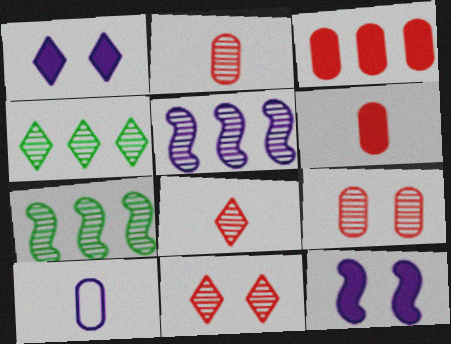[[1, 5, 10]]